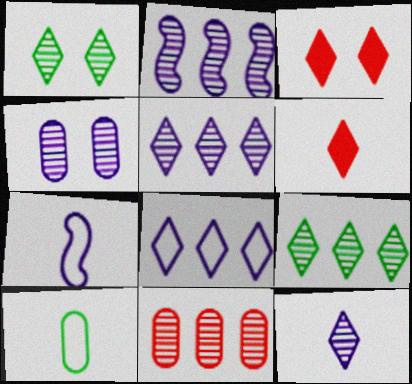[[1, 6, 8], 
[2, 3, 10], 
[2, 4, 12], 
[2, 9, 11]]